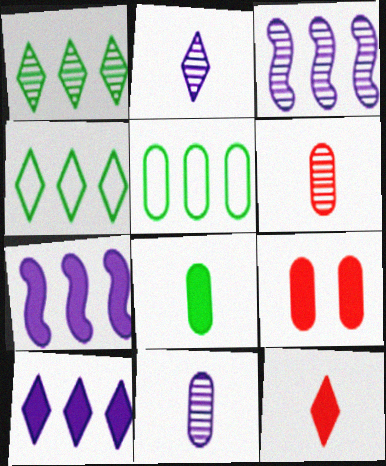[[5, 9, 11]]